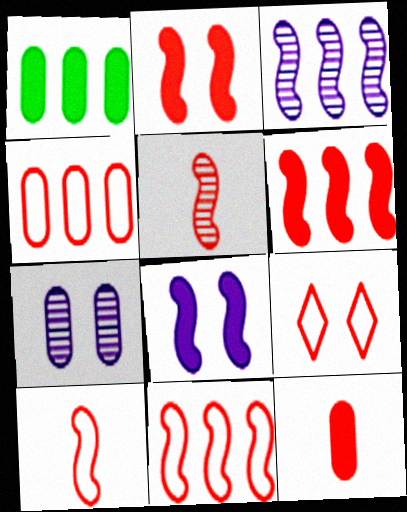[[2, 5, 11], 
[4, 9, 10]]